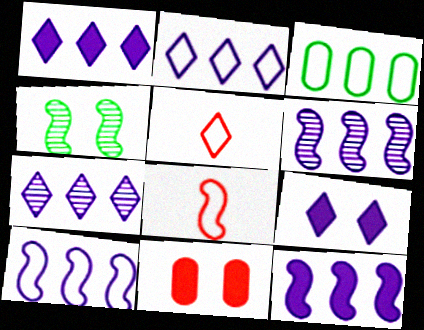[[1, 2, 7], 
[4, 8, 12], 
[6, 10, 12]]